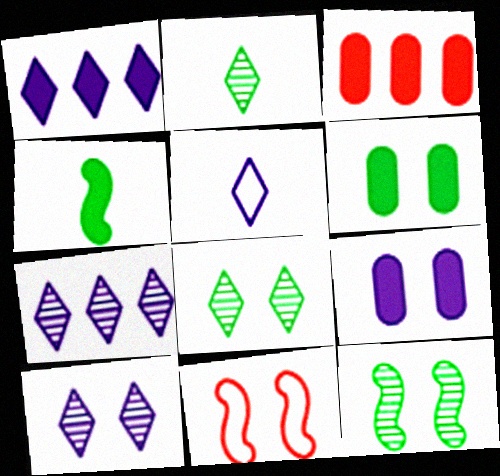[[1, 5, 10], 
[3, 5, 12], 
[6, 10, 11], 
[8, 9, 11]]